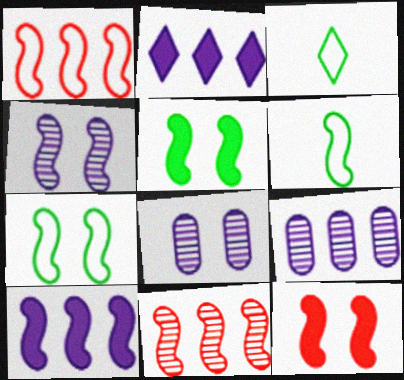[[3, 9, 12], 
[4, 7, 12]]